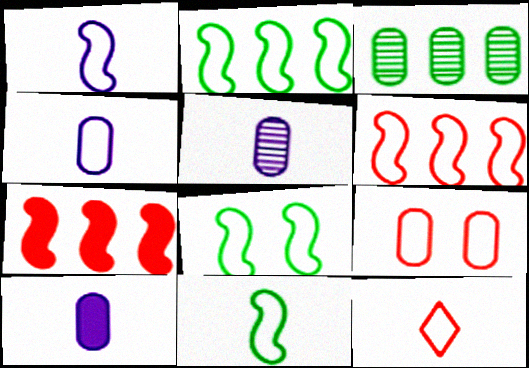[[1, 6, 8], 
[2, 8, 11], 
[3, 9, 10], 
[4, 5, 10], 
[4, 11, 12], 
[6, 9, 12]]